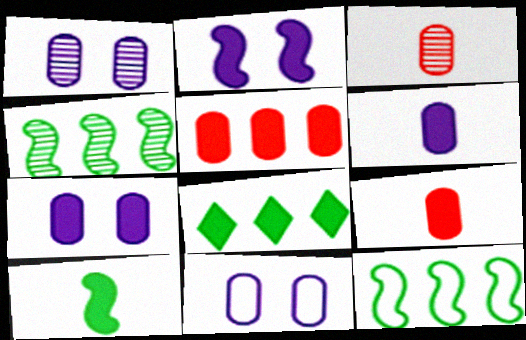[[1, 7, 11], 
[2, 8, 9]]